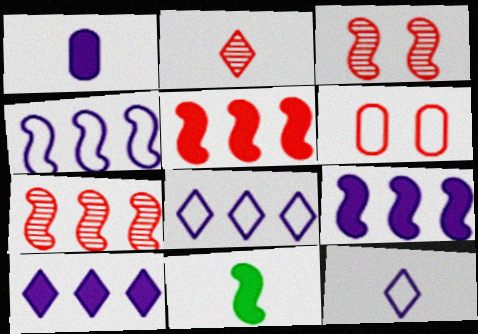[[2, 5, 6], 
[3, 4, 11]]